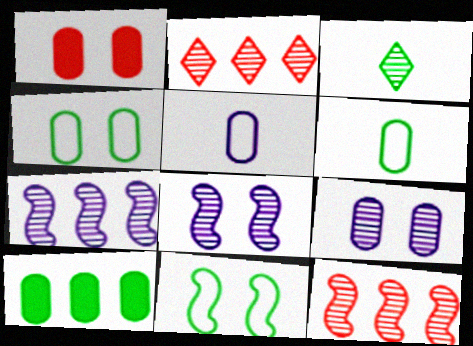[[1, 4, 9], 
[3, 9, 12], 
[3, 10, 11]]